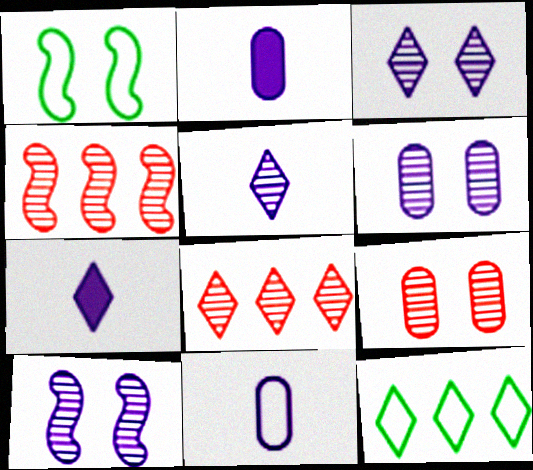[[1, 2, 8], 
[3, 6, 10]]